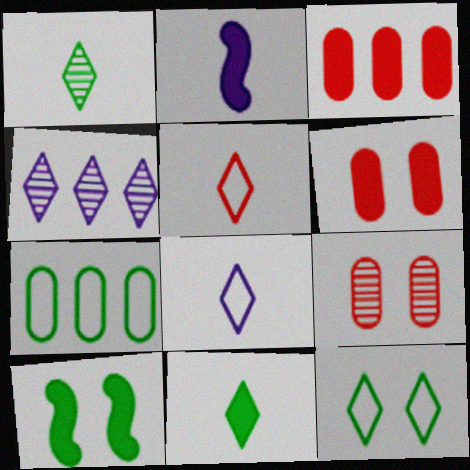[[1, 7, 10]]